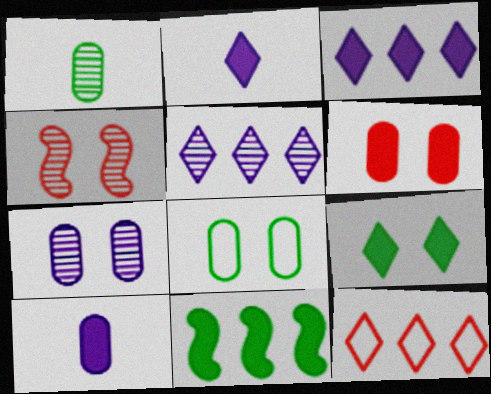[[1, 4, 5], 
[2, 6, 11], 
[6, 7, 8]]